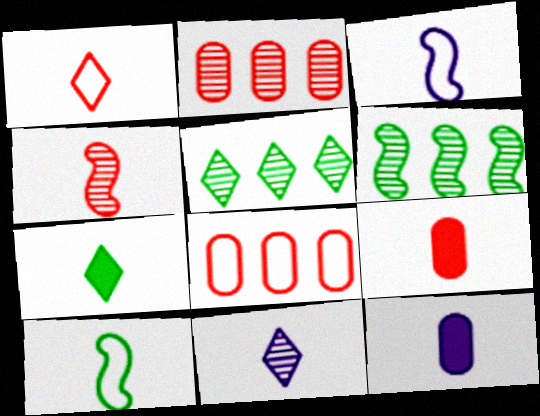[[1, 4, 9], 
[1, 7, 11], 
[3, 11, 12], 
[9, 10, 11]]